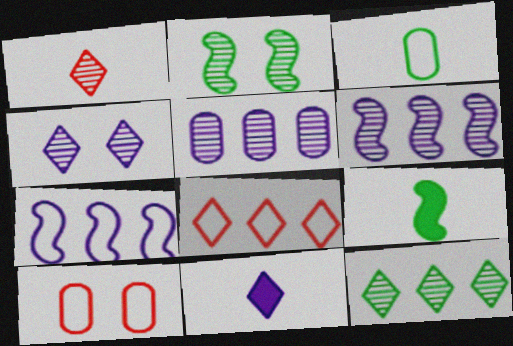[[1, 2, 5], 
[1, 4, 12]]